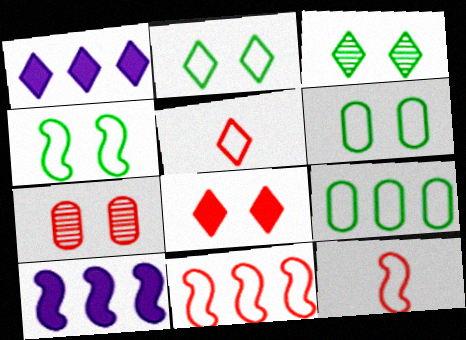[[1, 3, 5], 
[2, 4, 6]]